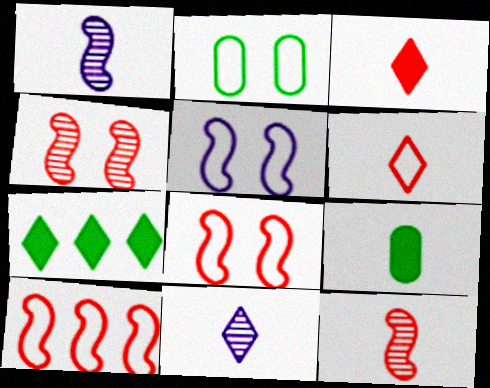[[1, 6, 9]]